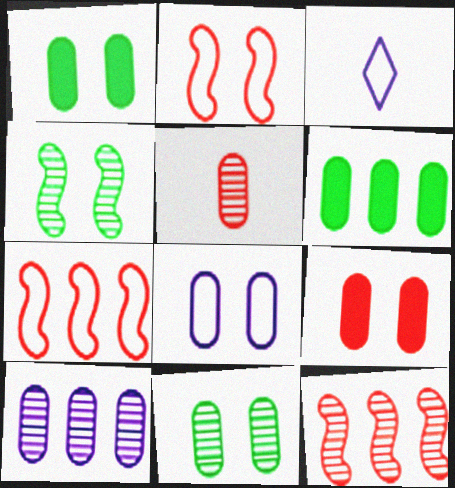[[1, 3, 12], 
[5, 6, 8], 
[5, 10, 11], 
[8, 9, 11]]